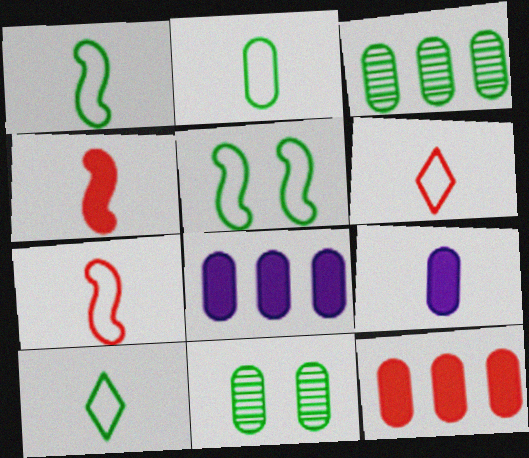[[1, 2, 10]]